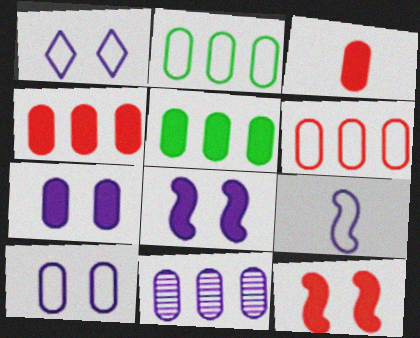[[2, 4, 11], 
[3, 5, 7], 
[5, 6, 11]]